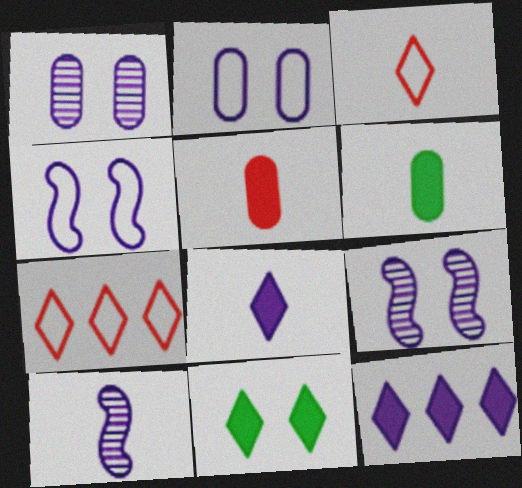[[2, 10, 12], 
[3, 6, 10], 
[6, 7, 9]]